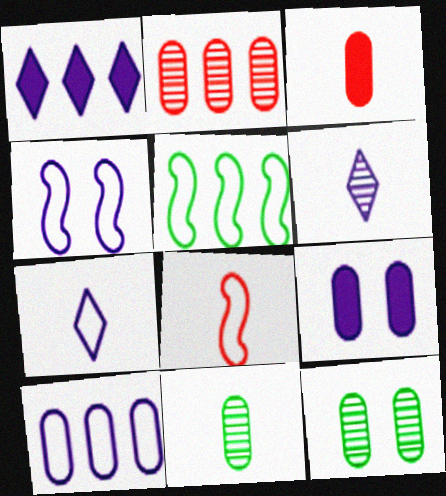[[1, 2, 5], 
[1, 8, 12], 
[3, 10, 12], 
[4, 5, 8], 
[4, 7, 10]]